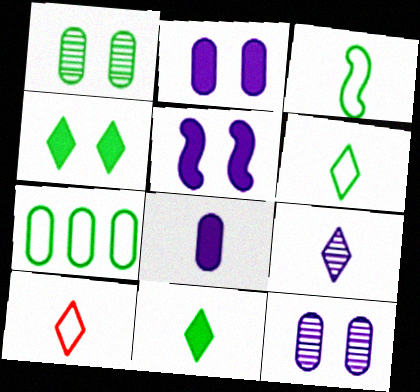[[9, 10, 11]]